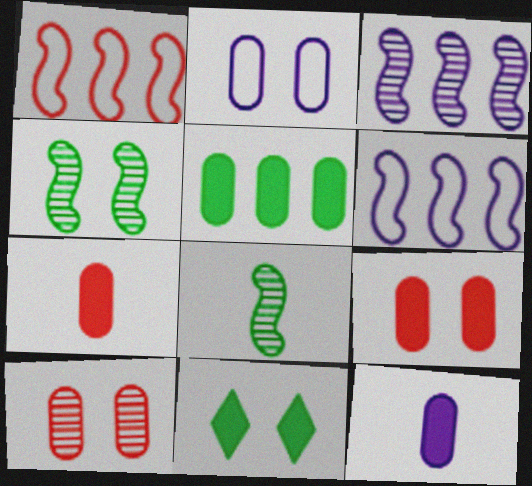[[5, 9, 12]]